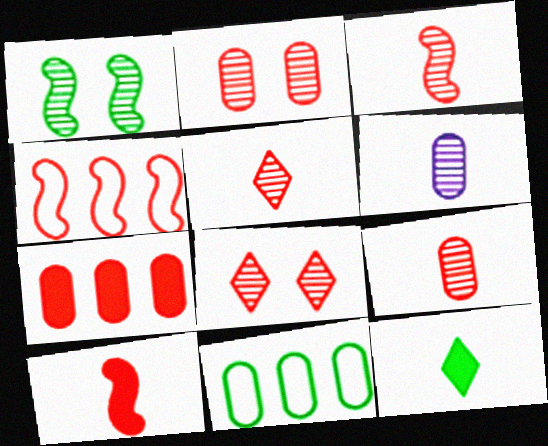[[1, 11, 12], 
[3, 5, 9]]